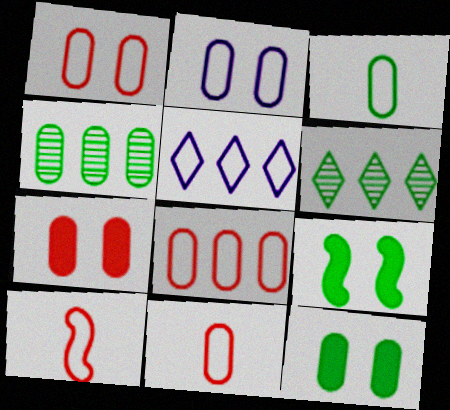[[1, 8, 11], 
[2, 3, 8], 
[3, 4, 12], 
[3, 6, 9]]